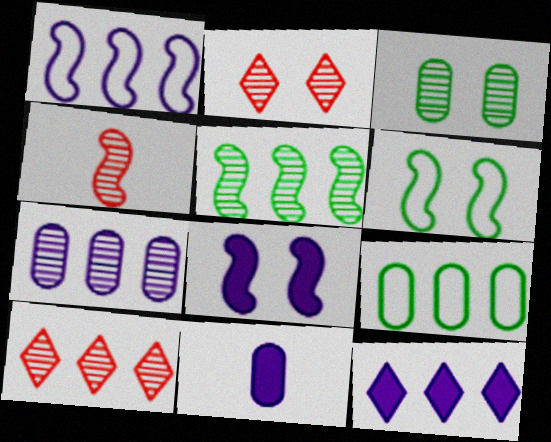[[1, 7, 12], 
[5, 7, 10], 
[6, 10, 11], 
[8, 11, 12]]